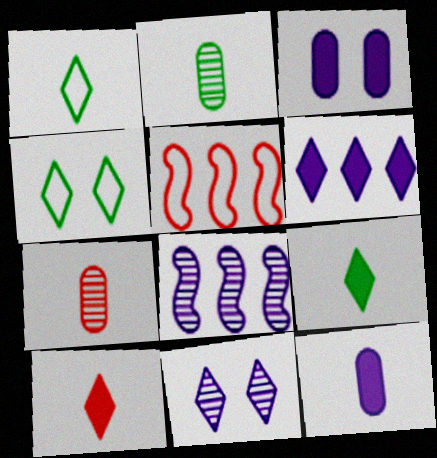[]